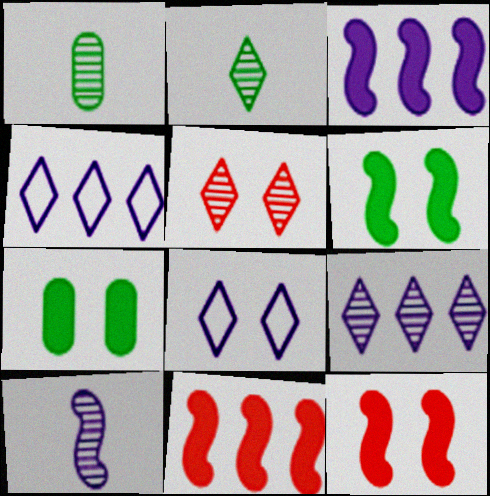[[1, 4, 12], 
[1, 8, 11], 
[2, 5, 9]]